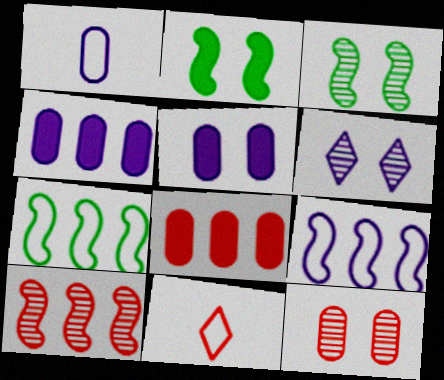[[3, 4, 11], 
[3, 6, 12]]